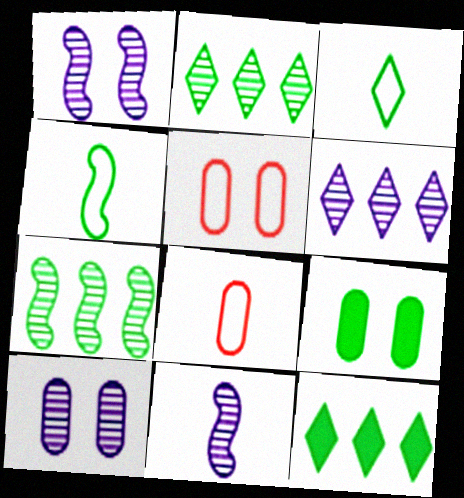[[1, 8, 12], 
[2, 4, 9], 
[3, 7, 9], 
[5, 9, 10], 
[5, 11, 12], 
[6, 10, 11]]